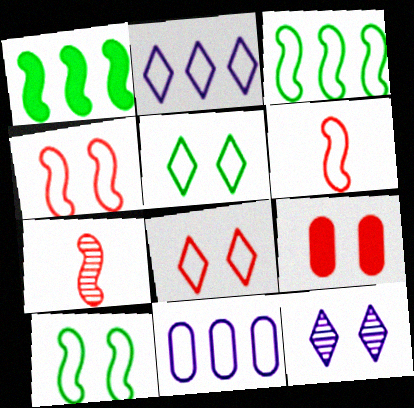[[5, 6, 11], 
[9, 10, 12]]